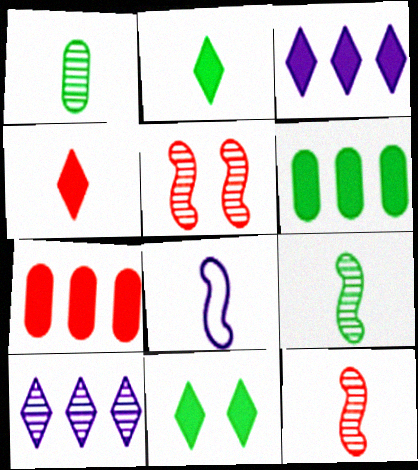[[1, 4, 8], 
[1, 5, 10], 
[3, 4, 11]]